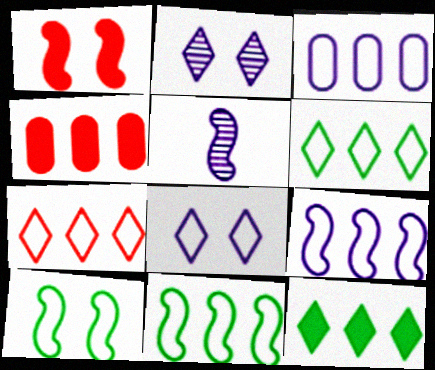[[1, 5, 11], 
[3, 7, 11]]